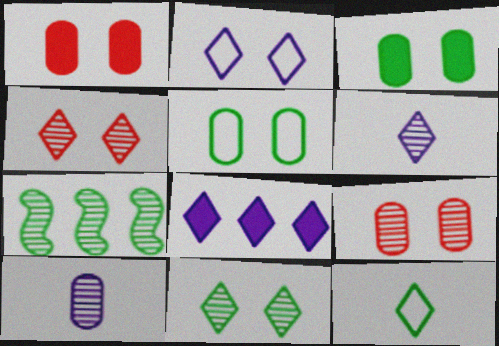[[2, 6, 8], 
[3, 7, 12], 
[4, 7, 10], 
[4, 8, 12], 
[6, 7, 9]]